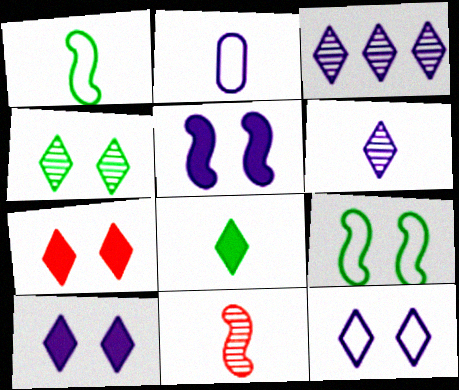[[2, 3, 5], 
[2, 8, 11], 
[4, 7, 12]]